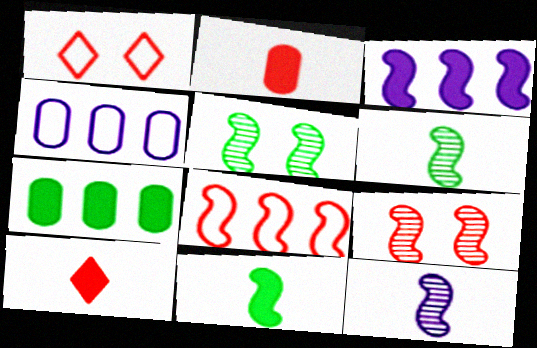[[1, 7, 12], 
[4, 5, 10]]